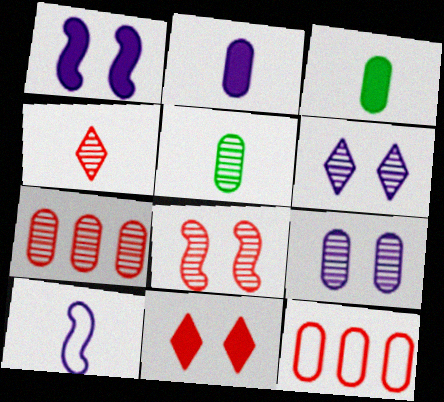[[3, 4, 10], 
[3, 9, 12], 
[4, 7, 8], 
[5, 7, 9]]